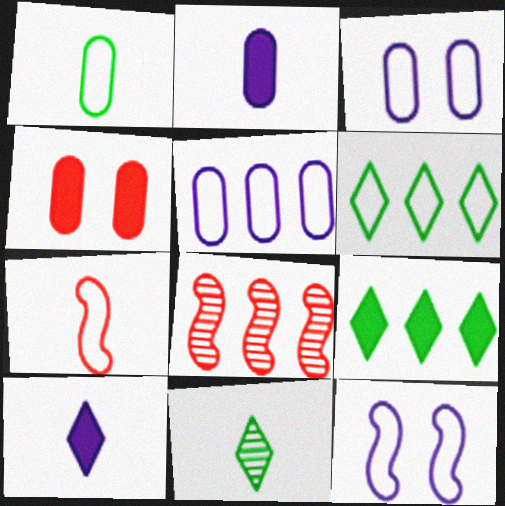[[2, 7, 11], 
[3, 6, 7], 
[5, 8, 9]]